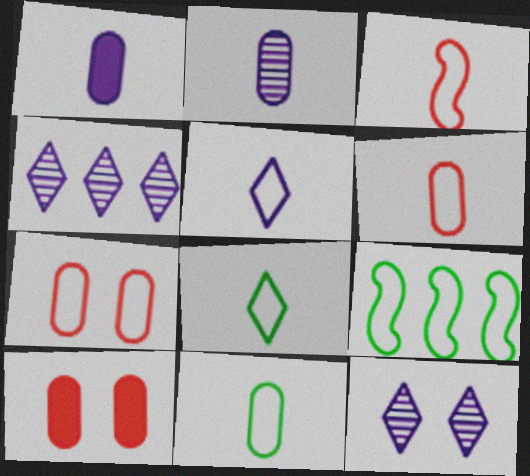[[3, 5, 11], 
[5, 7, 9]]